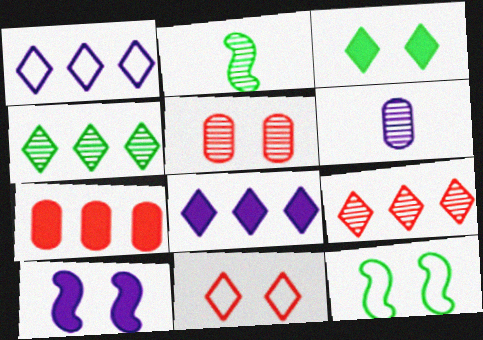[[1, 6, 10]]